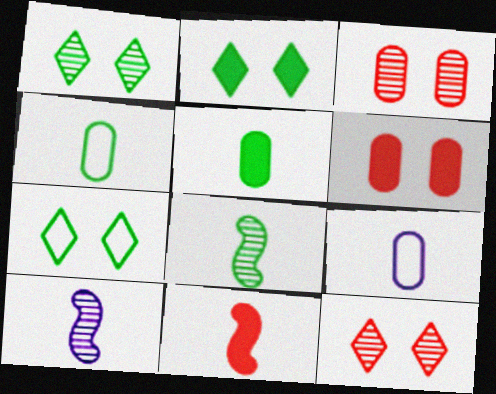[[1, 2, 7]]